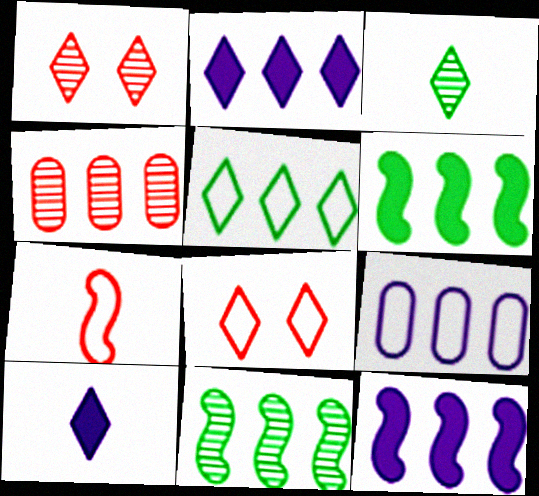[[1, 5, 10], 
[2, 3, 8], 
[4, 5, 12]]